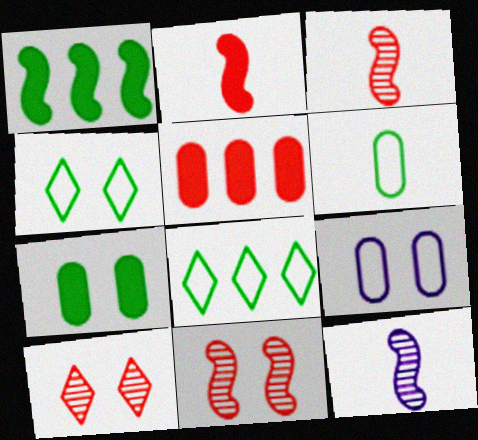[[4, 5, 12]]